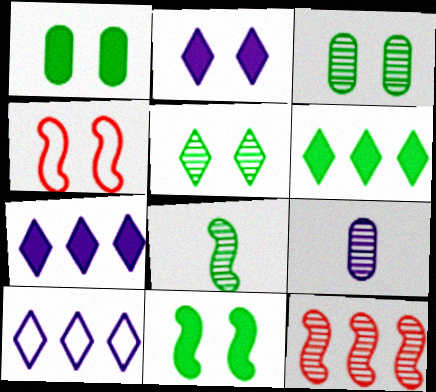[[2, 3, 4], 
[4, 6, 9], 
[5, 9, 12]]